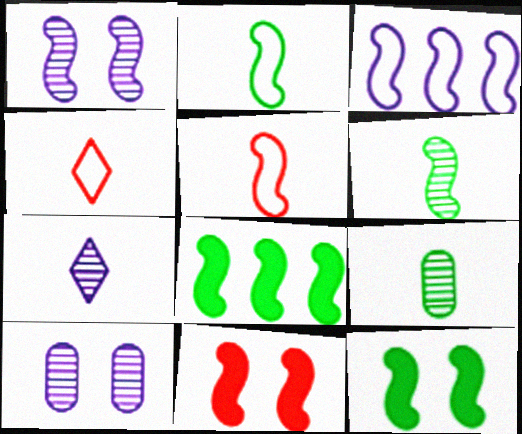[[1, 5, 8], 
[3, 6, 11], 
[4, 8, 10]]